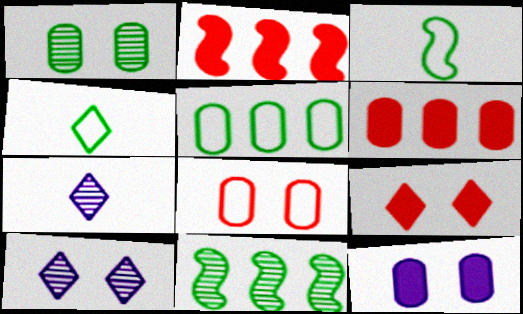[[1, 8, 12], 
[3, 6, 10]]